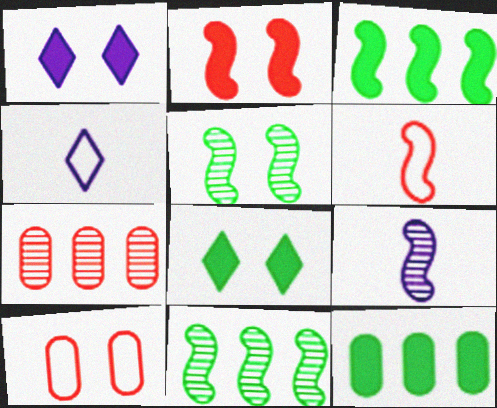[[1, 5, 10]]